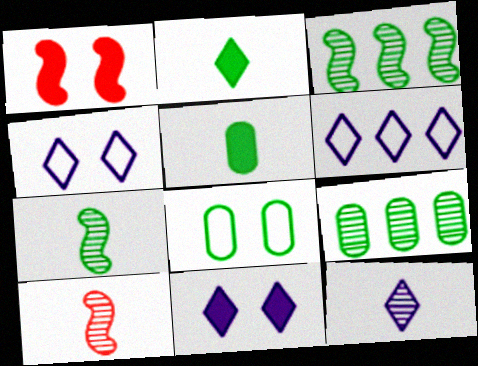[[2, 3, 8], 
[5, 8, 9], 
[6, 11, 12]]